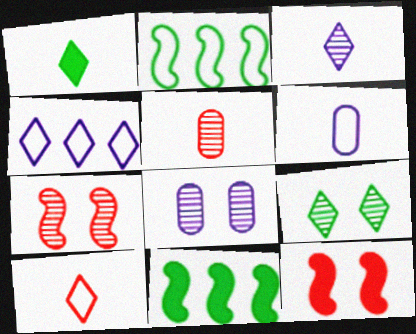[[1, 3, 10], 
[7, 8, 9], 
[8, 10, 11]]